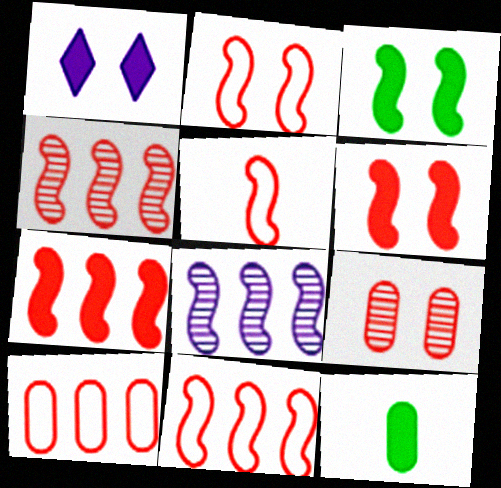[[1, 7, 12], 
[2, 5, 11], 
[3, 5, 8], 
[4, 5, 6], 
[4, 7, 11]]